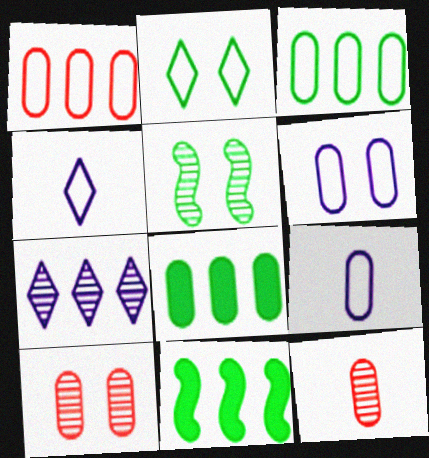[[1, 7, 11], 
[4, 10, 11], 
[5, 7, 12], 
[6, 8, 12], 
[8, 9, 10]]